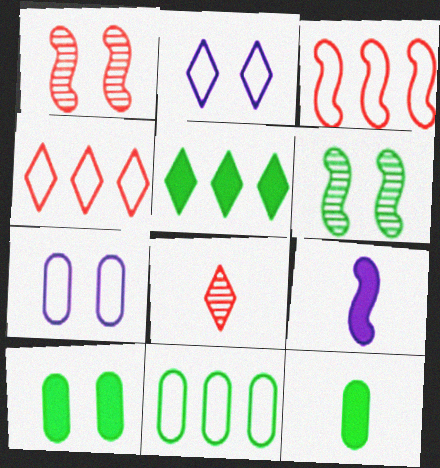[[1, 2, 10], 
[2, 5, 8], 
[3, 6, 9]]